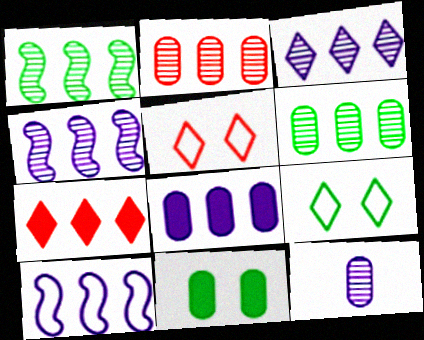[[1, 2, 3], 
[3, 8, 10], 
[6, 7, 10]]